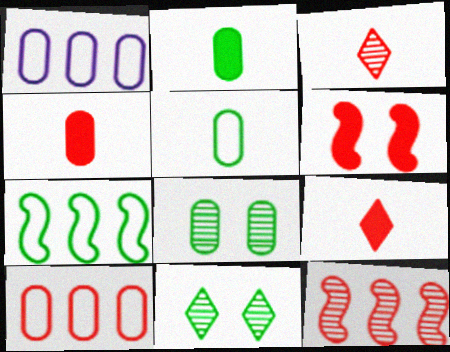[[1, 4, 8], 
[2, 7, 11], 
[3, 6, 10]]